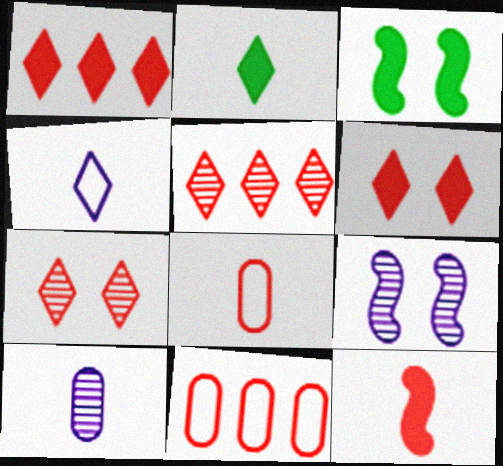[[2, 9, 11], 
[7, 11, 12]]